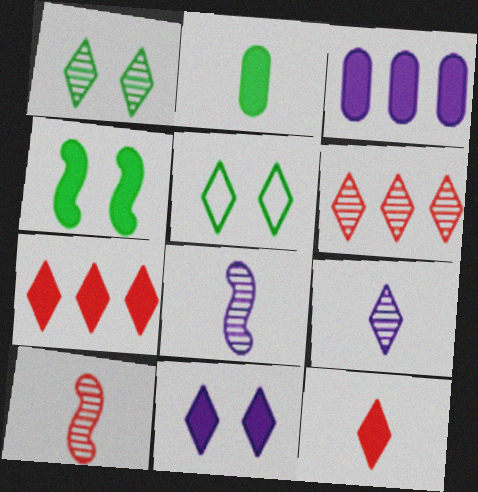[[1, 6, 9], 
[3, 4, 12], 
[3, 5, 10], 
[5, 7, 9]]